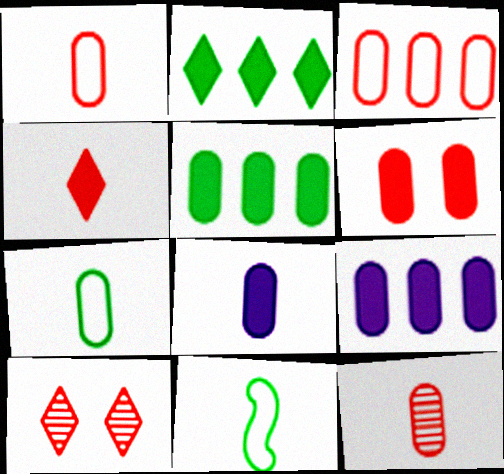[[3, 6, 12], 
[5, 6, 8], 
[7, 8, 12], 
[9, 10, 11]]